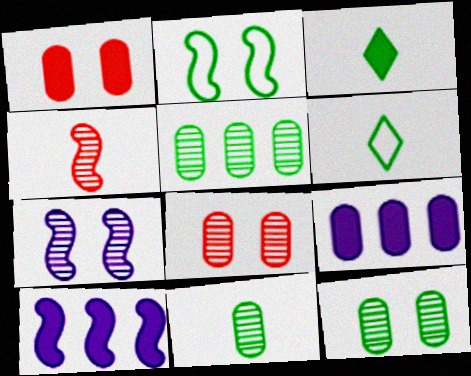[[1, 3, 10], 
[2, 3, 5], 
[2, 4, 10], 
[5, 11, 12], 
[6, 8, 10]]